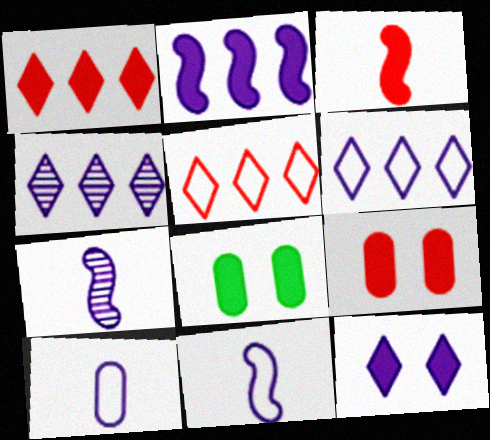[[1, 3, 9], 
[5, 7, 8]]